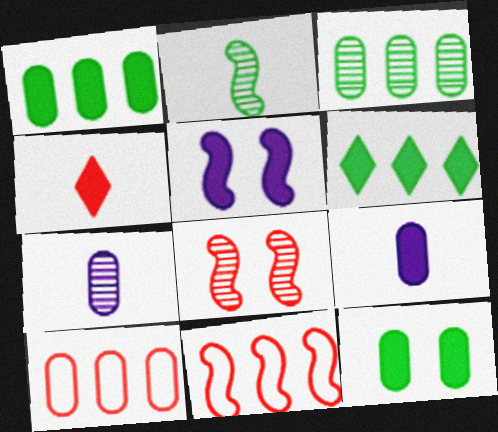[[1, 4, 5], 
[2, 5, 11], 
[4, 8, 10], 
[7, 10, 12]]